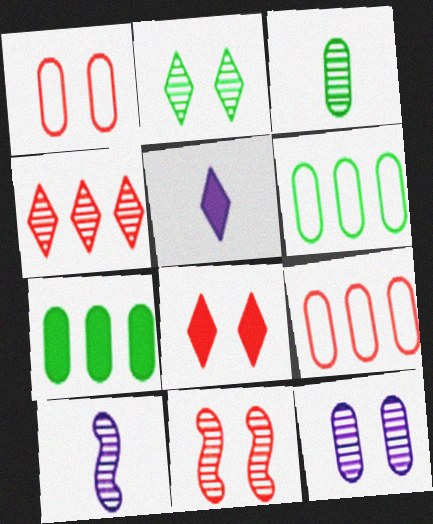[[1, 8, 11], 
[2, 11, 12], 
[5, 6, 11], 
[6, 8, 10]]